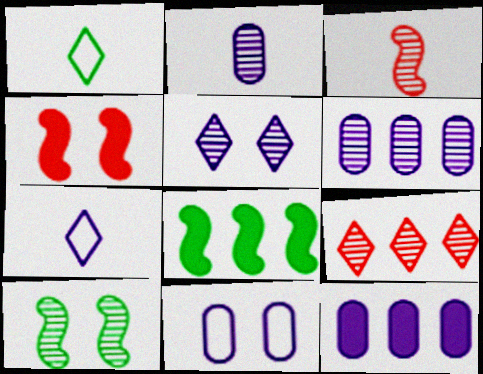[[1, 4, 6], 
[2, 9, 10], 
[2, 11, 12]]